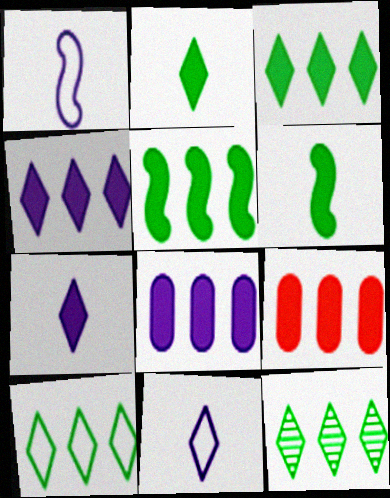[[3, 10, 12], 
[4, 5, 9]]